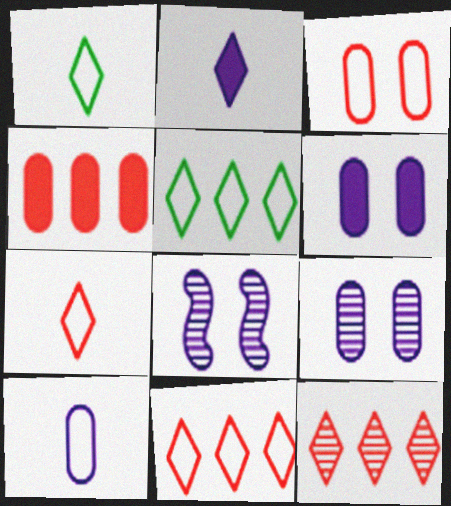[[1, 4, 8]]